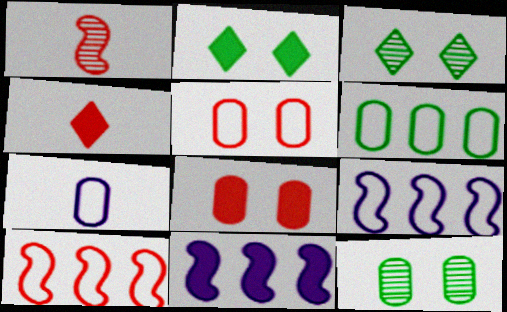[[4, 9, 12], 
[5, 6, 7]]